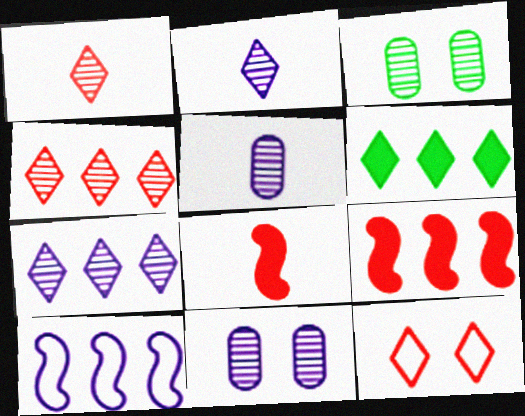[[2, 6, 12]]